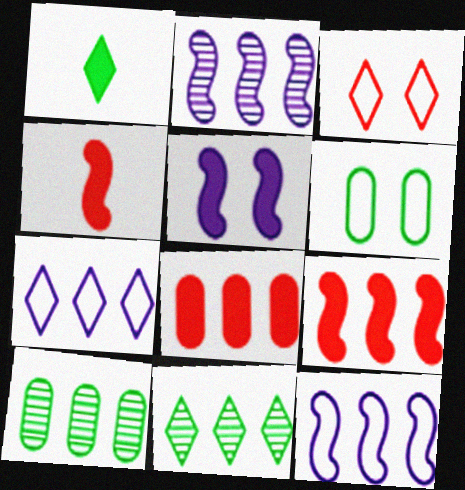[[1, 5, 8], 
[7, 9, 10], 
[8, 11, 12]]